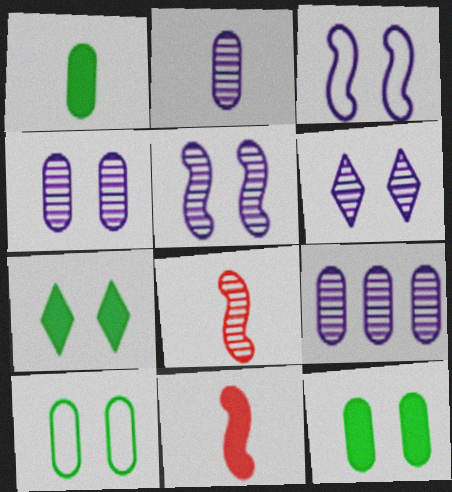[[2, 4, 9], 
[4, 5, 6]]